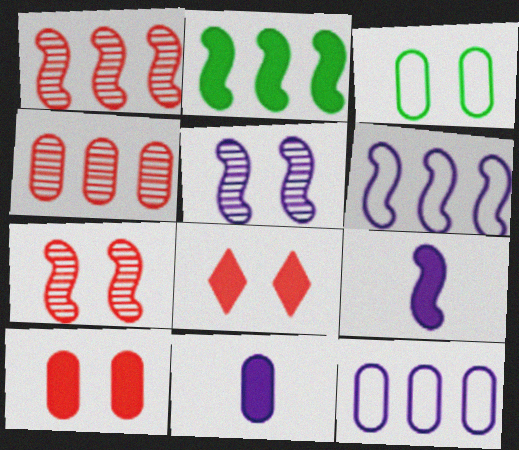[[1, 2, 6], 
[2, 8, 11], 
[3, 4, 11], 
[3, 5, 8], 
[5, 6, 9]]